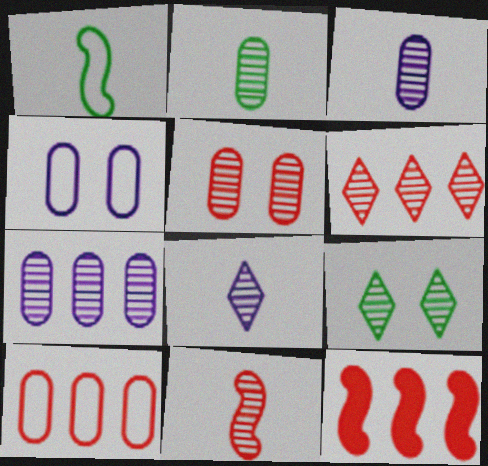[[2, 5, 7], 
[2, 8, 11], 
[5, 6, 11], 
[6, 8, 9], 
[6, 10, 12], 
[7, 9, 11]]